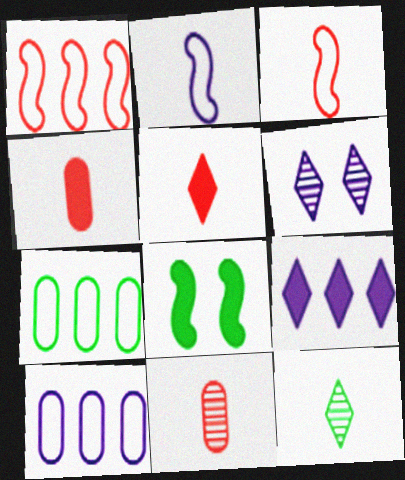[[2, 4, 12], 
[3, 5, 11], 
[4, 8, 9], 
[7, 8, 12]]